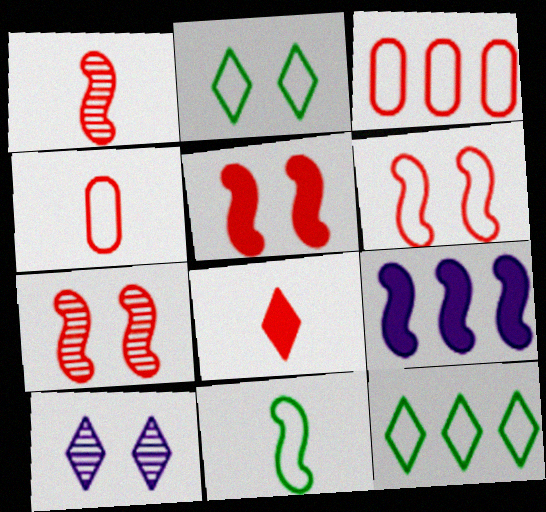[[1, 4, 8], 
[3, 7, 8], 
[5, 6, 7], 
[7, 9, 11], 
[8, 10, 12]]